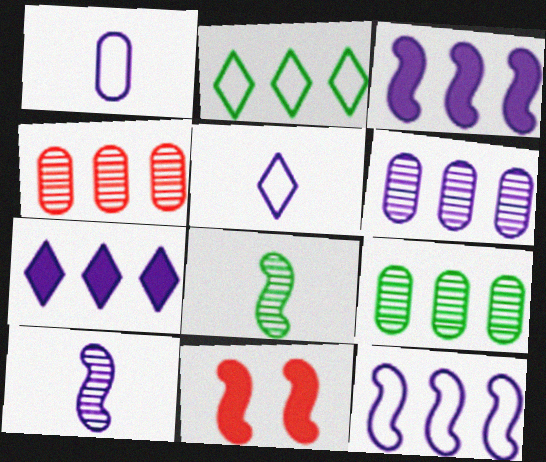[[2, 3, 4], 
[4, 6, 9], 
[5, 9, 11], 
[6, 7, 12], 
[8, 11, 12]]